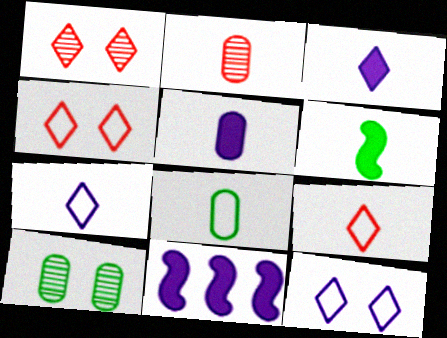[[1, 8, 11], 
[2, 5, 8], 
[2, 6, 7], 
[9, 10, 11]]